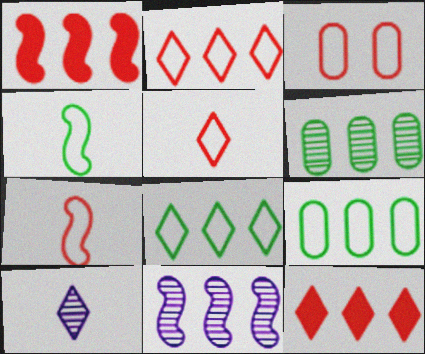[[2, 3, 7], 
[9, 11, 12]]